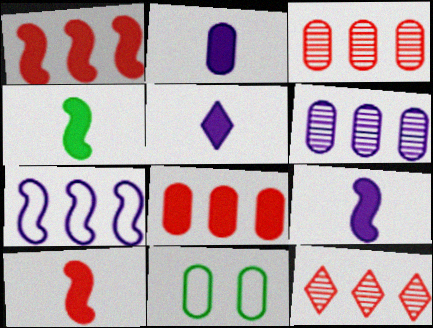[[2, 3, 11], 
[2, 5, 9], 
[4, 9, 10], 
[9, 11, 12]]